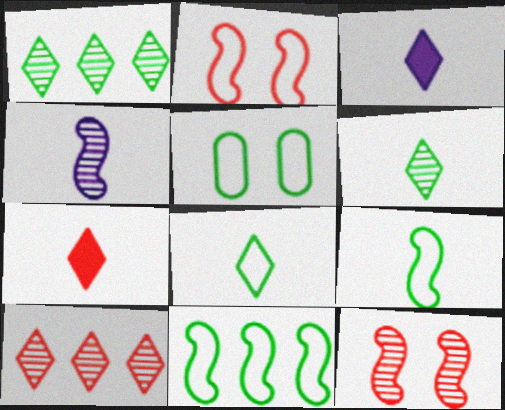[[5, 8, 11]]